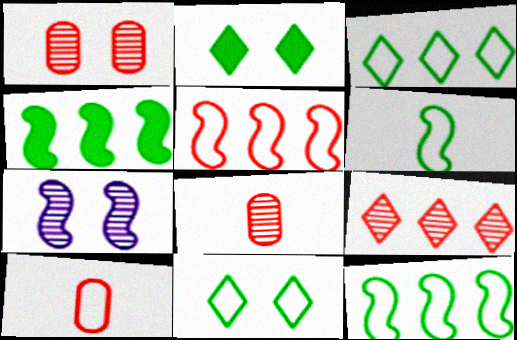[]